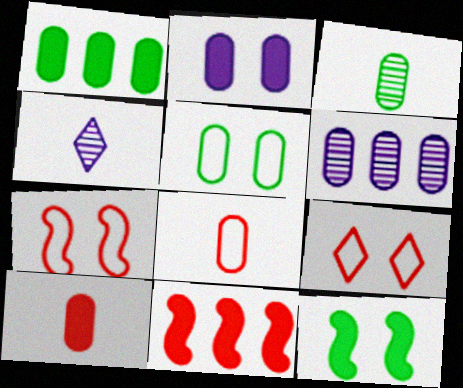[[1, 2, 10], 
[1, 3, 5], 
[1, 4, 7], 
[4, 5, 11], 
[5, 6, 10]]